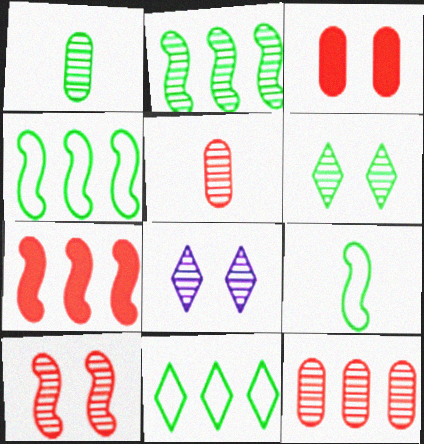[[1, 2, 6], 
[2, 5, 8]]